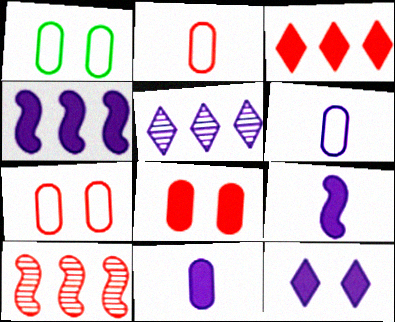[[4, 11, 12]]